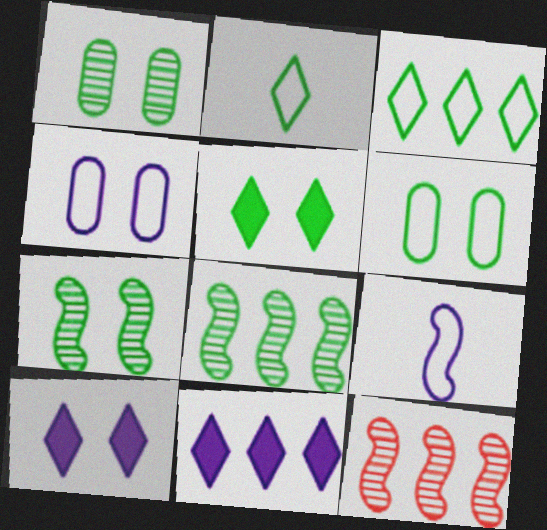[[5, 6, 7]]